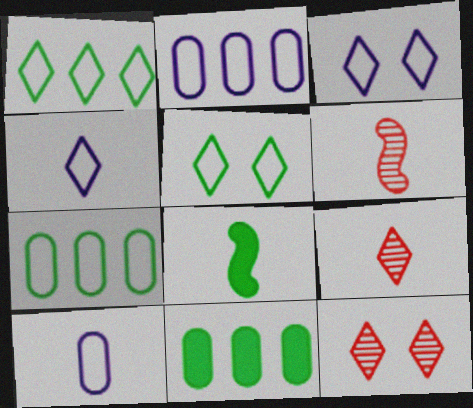[[2, 8, 12], 
[3, 6, 11], 
[8, 9, 10]]